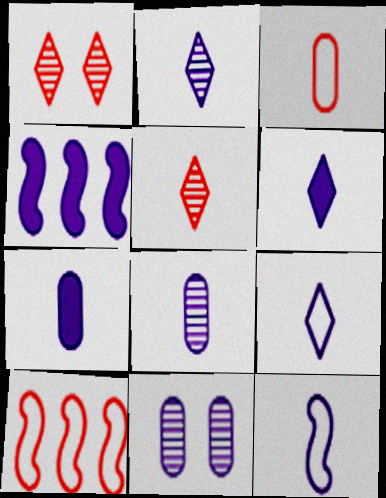[[2, 6, 9], 
[2, 7, 12], 
[4, 9, 11], 
[6, 8, 12]]